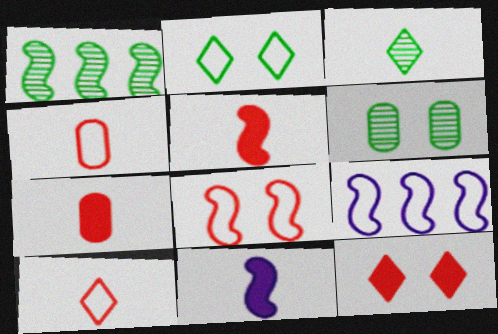[[1, 3, 6], 
[1, 8, 11], 
[2, 4, 9], 
[3, 4, 11]]